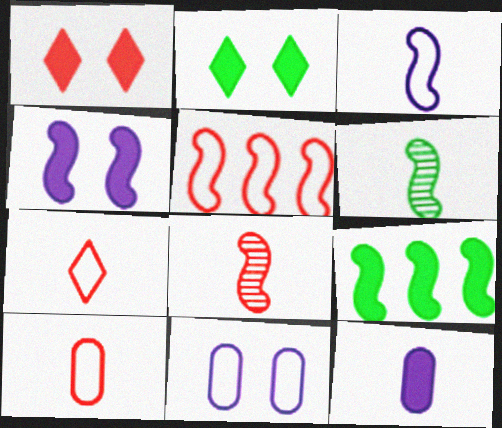[[1, 9, 12], 
[4, 5, 6], 
[6, 7, 12]]